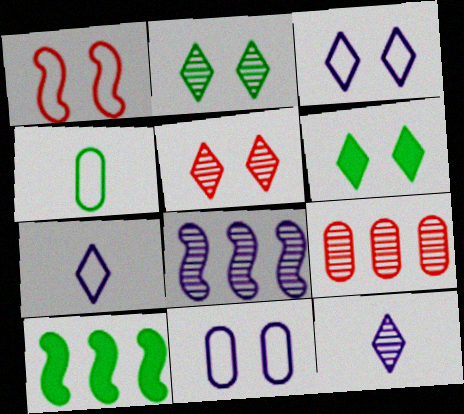[[2, 4, 10], 
[3, 5, 6]]